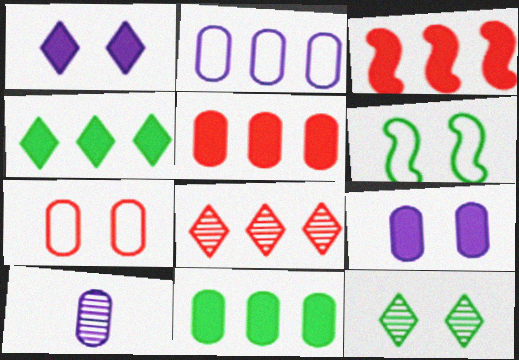[[2, 9, 10], 
[7, 10, 11]]